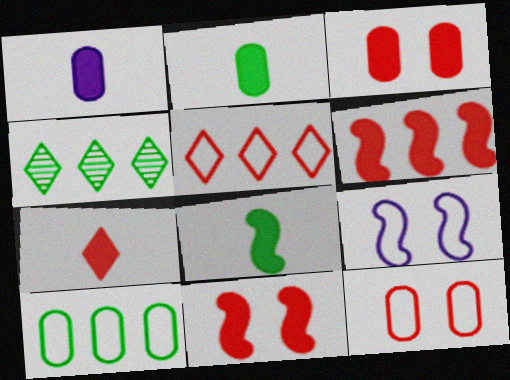[[1, 7, 8], 
[3, 6, 7]]